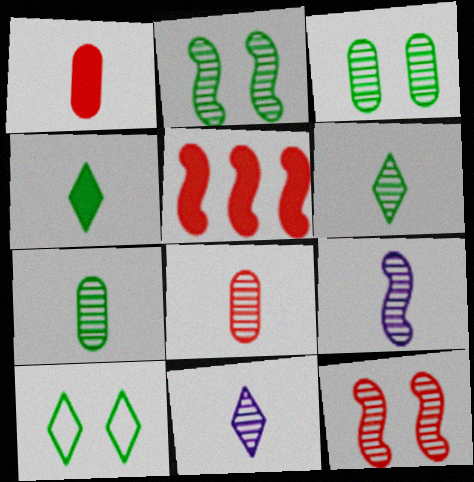[[6, 8, 9]]